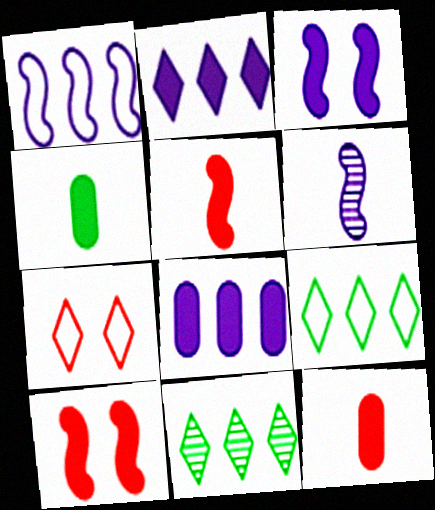[[1, 3, 6], 
[2, 4, 10]]